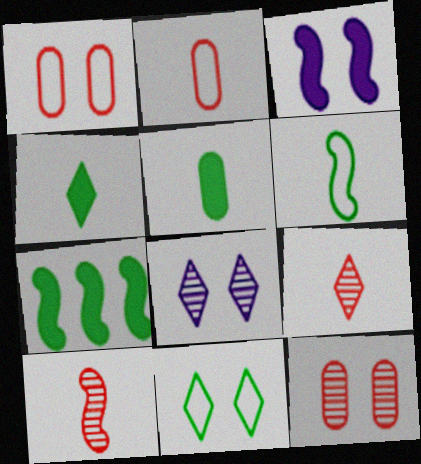[[2, 7, 8], 
[3, 11, 12]]